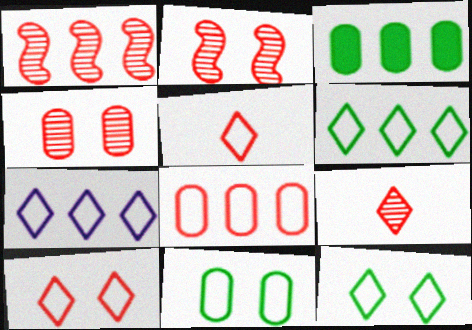[[1, 3, 7], 
[1, 4, 9], 
[5, 7, 12]]